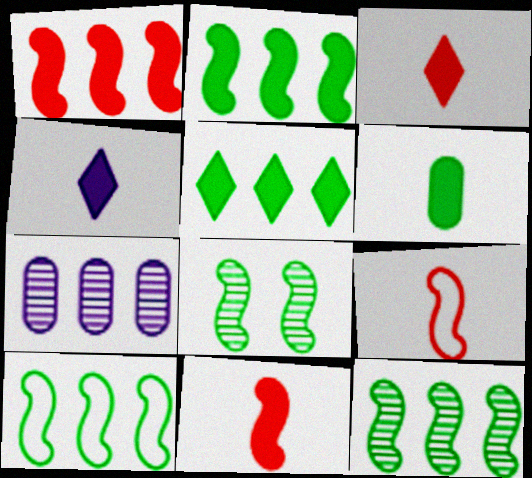[[2, 10, 12], 
[4, 6, 11]]